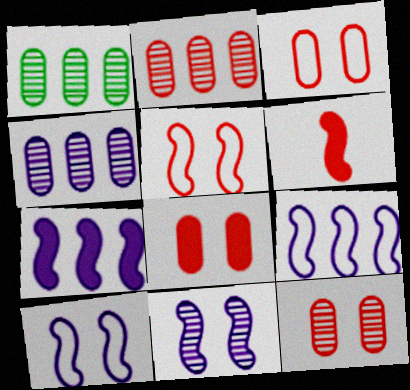[[1, 2, 4], 
[3, 8, 12]]